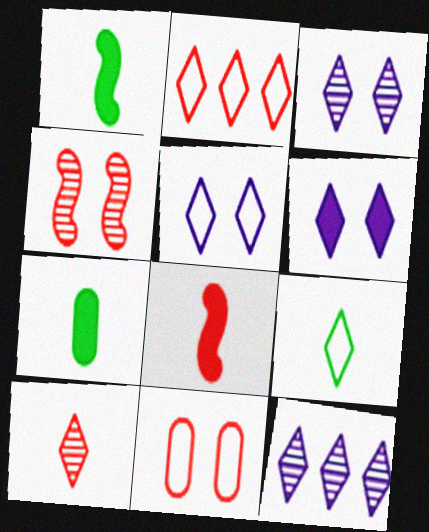[[1, 11, 12], 
[2, 5, 9], 
[3, 5, 6]]